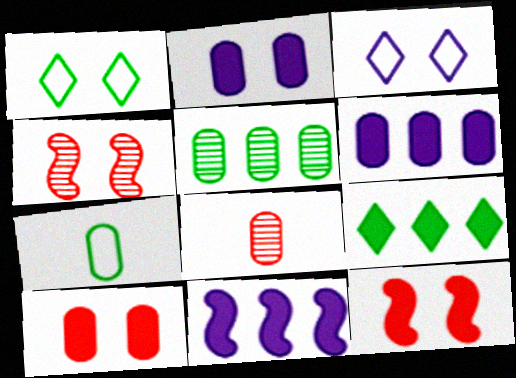[[1, 2, 4], 
[1, 8, 11]]